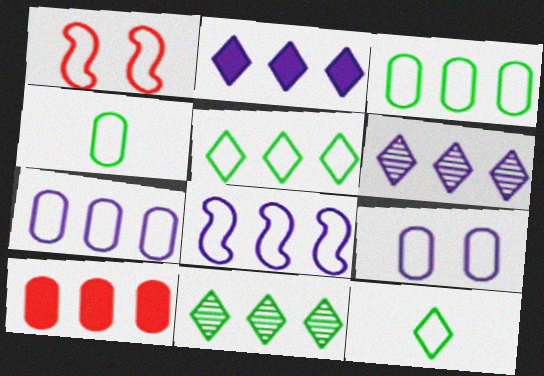[[1, 7, 12], 
[8, 10, 11]]